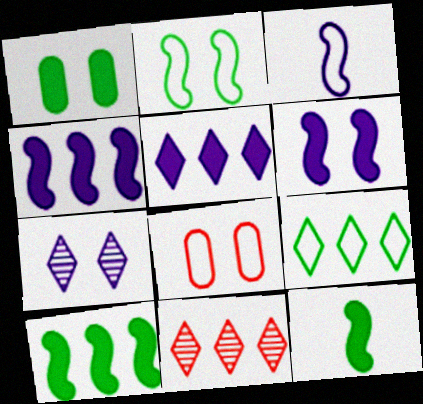[[1, 3, 11], 
[3, 8, 9], 
[5, 9, 11]]